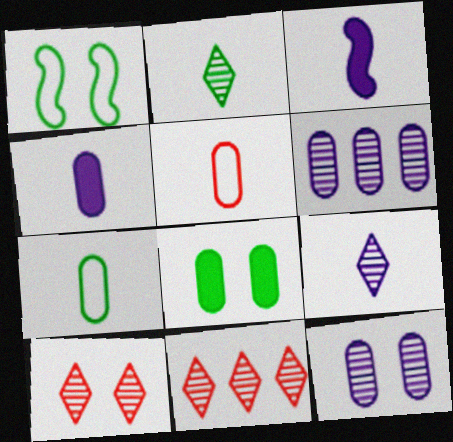[[1, 4, 11], 
[2, 3, 5], 
[5, 6, 8]]